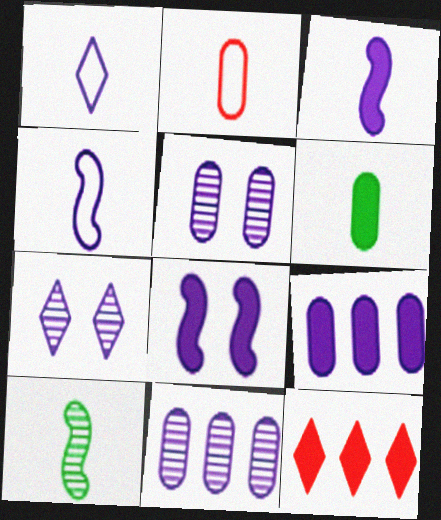[[1, 8, 11], 
[4, 7, 9], 
[6, 8, 12]]